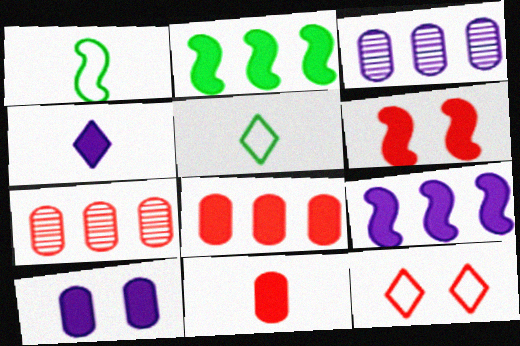[[3, 5, 6], 
[4, 9, 10]]